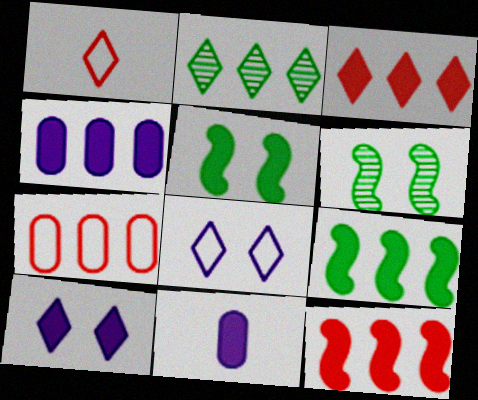[[1, 2, 10], 
[1, 4, 6], 
[3, 4, 9], 
[3, 5, 11]]